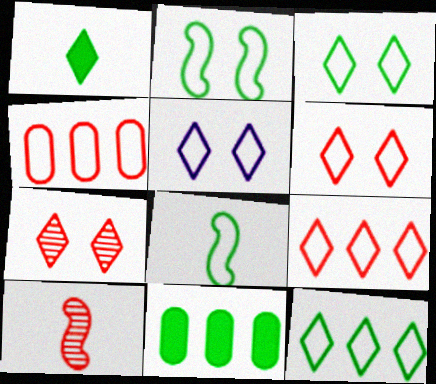[[3, 5, 6], 
[4, 5, 8], 
[5, 10, 11]]